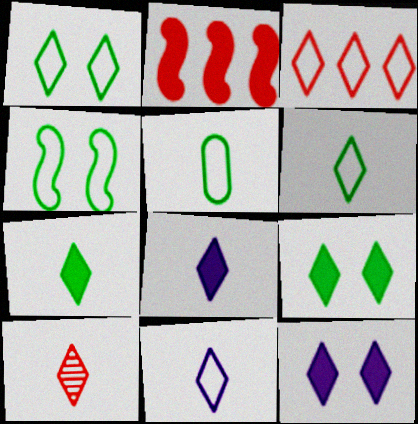[[1, 3, 11], 
[6, 8, 10], 
[7, 10, 11]]